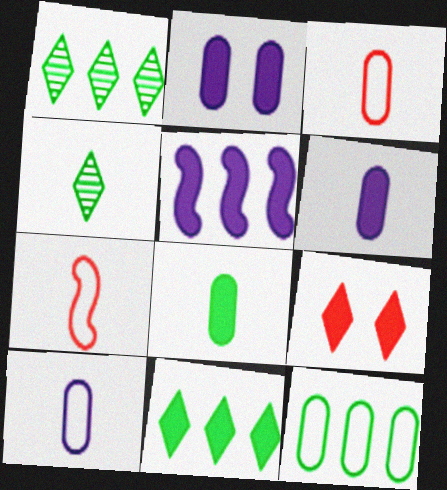[[1, 2, 7], 
[4, 6, 7], 
[5, 8, 9]]